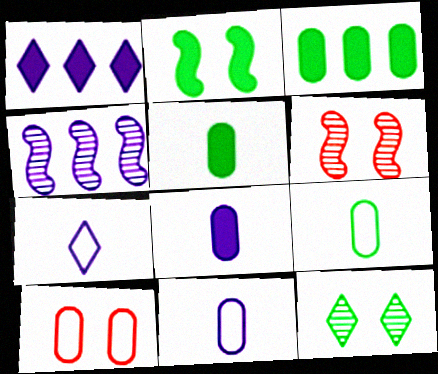[[1, 6, 9], 
[3, 6, 7]]